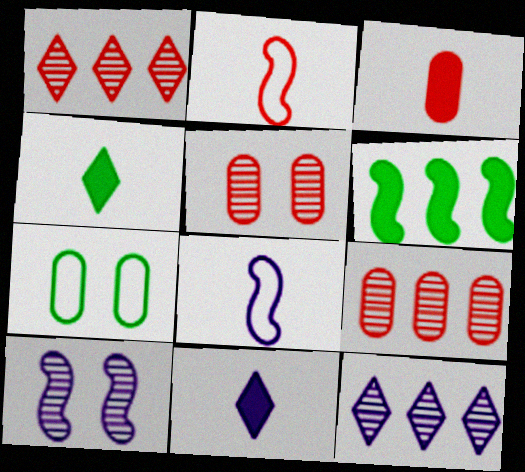[[2, 6, 10]]